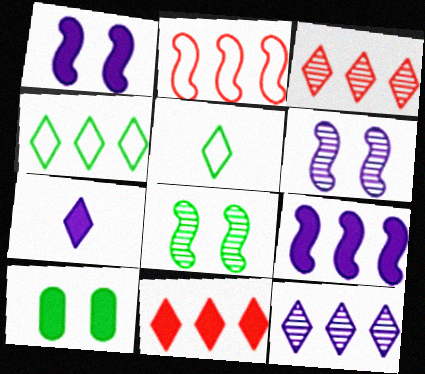[[4, 11, 12]]